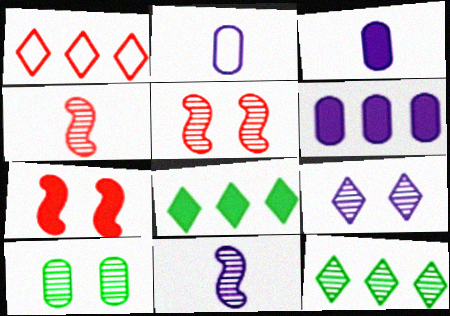[[2, 5, 8], 
[2, 7, 12], 
[3, 7, 8], 
[5, 9, 10]]